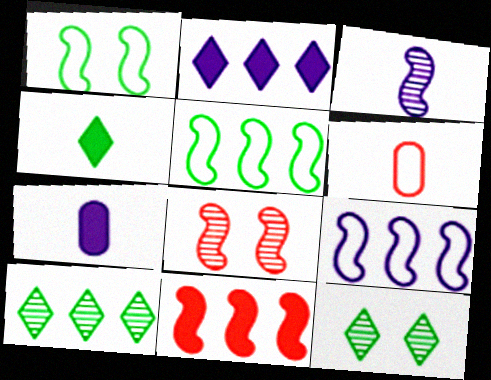[[1, 3, 11], 
[3, 4, 6]]